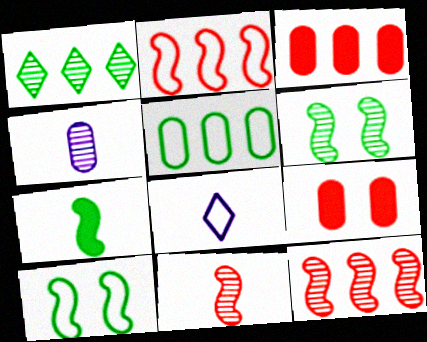[[3, 6, 8], 
[4, 5, 9]]